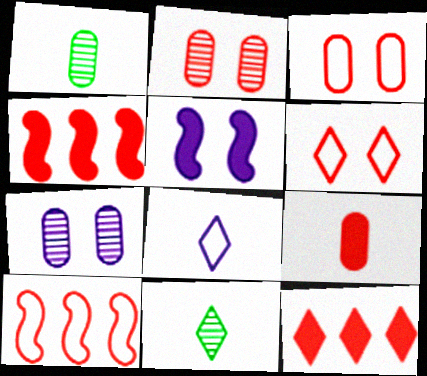[]